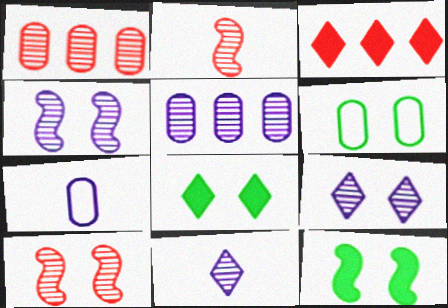[[4, 5, 11]]